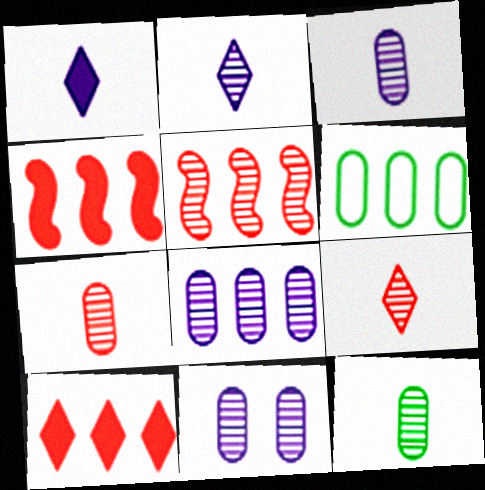[[3, 7, 12], 
[3, 8, 11]]